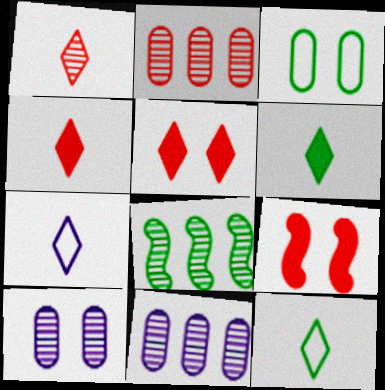[[1, 6, 7], 
[1, 8, 10], 
[3, 6, 8], 
[9, 11, 12]]